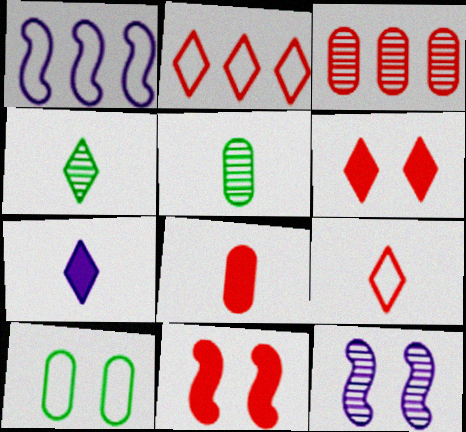[[1, 5, 6], 
[1, 9, 10], 
[3, 4, 12], 
[3, 9, 11], 
[4, 7, 9], 
[6, 10, 12]]